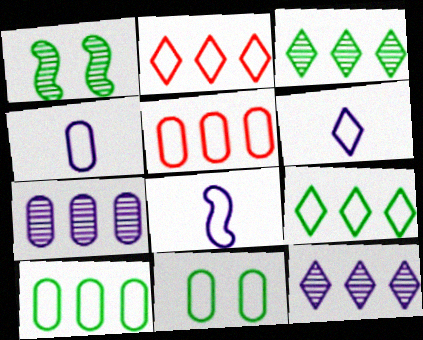[[2, 8, 11], 
[4, 5, 11], 
[4, 6, 8]]